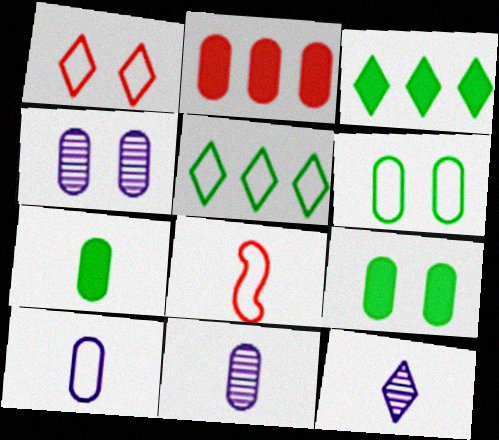[[1, 3, 12], 
[2, 6, 11], 
[3, 4, 8], 
[7, 8, 12]]